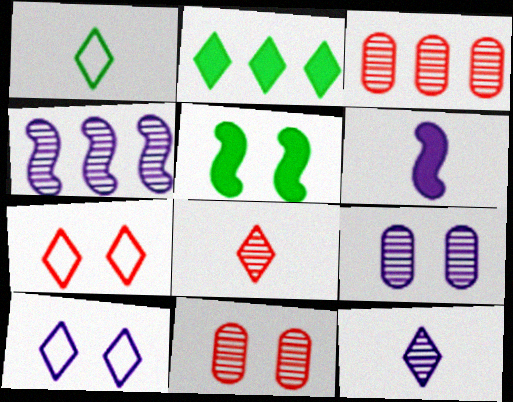[[2, 7, 12], 
[2, 8, 10], 
[4, 9, 12], 
[5, 7, 9], 
[5, 10, 11]]